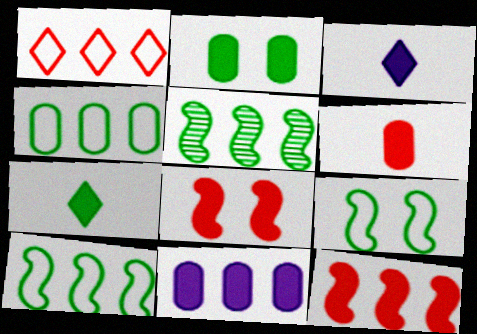[[1, 5, 11], 
[2, 3, 12], 
[2, 6, 11], 
[7, 8, 11]]